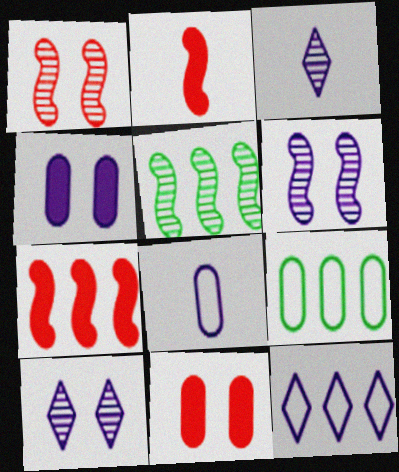[[2, 9, 10]]